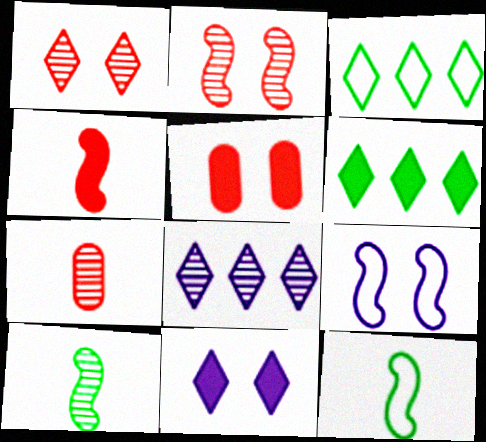[[5, 8, 12], 
[6, 7, 9]]